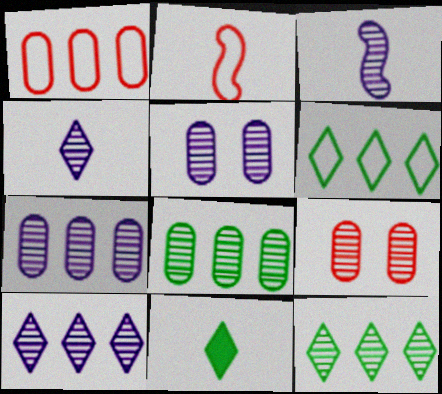[[3, 5, 10], 
[3, 9, 12]]